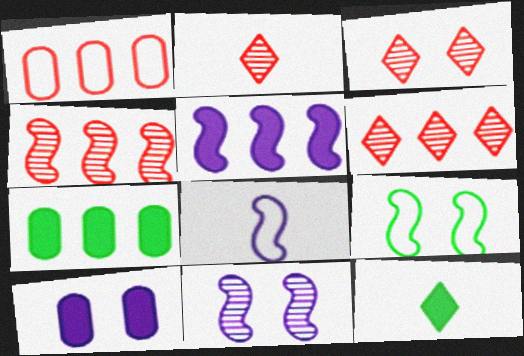[[1, 11, 12], 
[2, 3, 6], 
[3, 7, 8], 
[3, 9, 10], 
[5, 8, 11]]